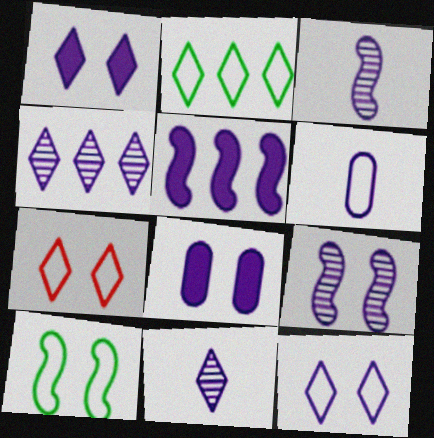[[8, 9, 12]]